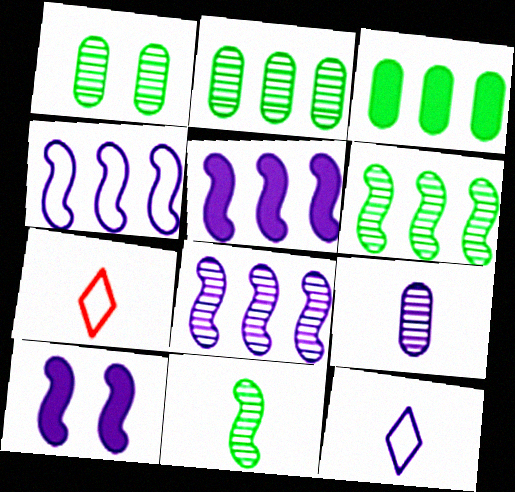[[1, 5, 7], 
[2, 7, 10], 
[4, 5, 8]]